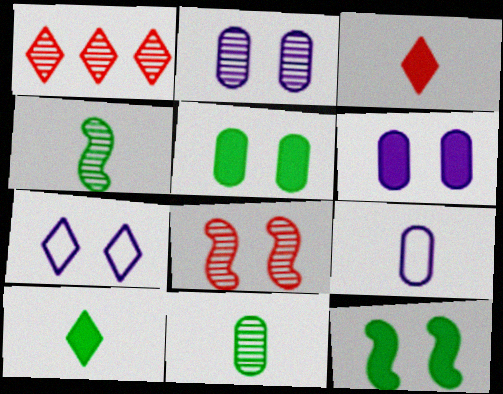[[1, 2, 4], 
[1, 7, 10], 
[1, 9, 12], 
[3, 4, 9], 
[5, 7, 8]]